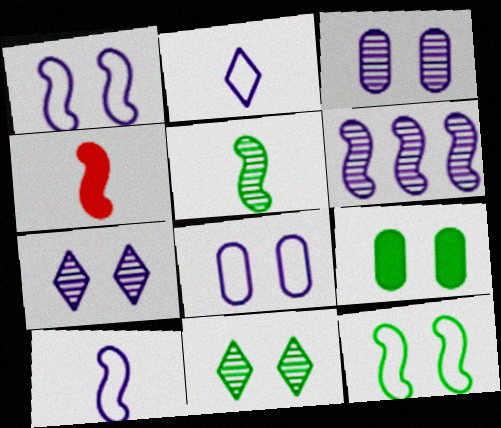[[4, 5, 10], 
[4, 6, 12], 
[9, 11, 12]]